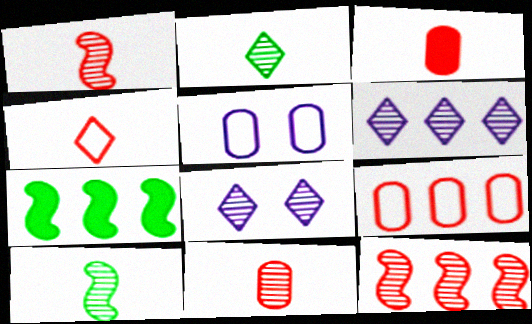[[1, 3, 4], 
[6, 7, 9]]